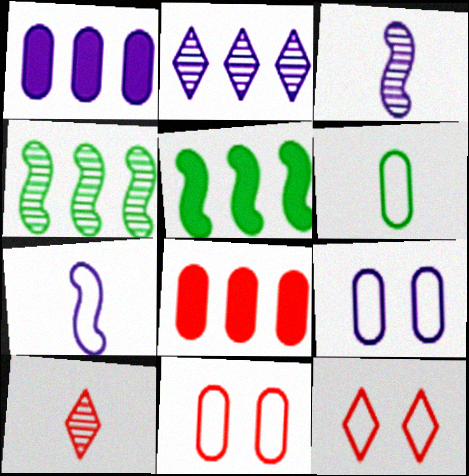[[5, 9, 10]]